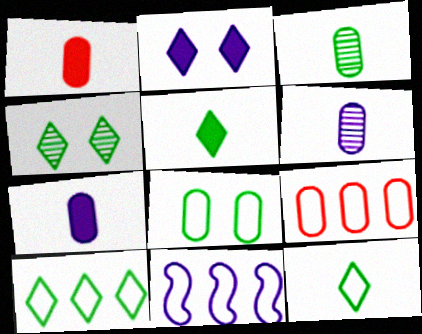[[1, 4, 11], 
[2, 6, 11], 
[4, 5, 10], 
[9, 10, 11]]